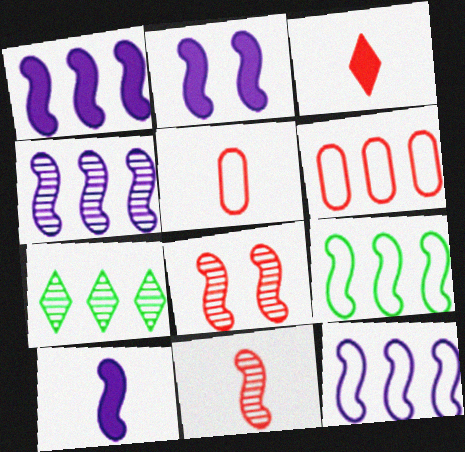[[1, 2, 10], 
[1, 4, 12], 
[1, 6, 7], 
[2, 5, 7], 
[2, 9, 11], 
[3, 5, 11], 
[3, 6, 8], 
[8, 9, 10]]